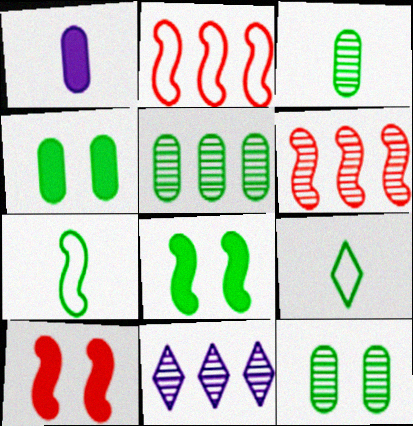[[3, 5, 12], 
[5, 6, 11], 
[5, 8, 9]]